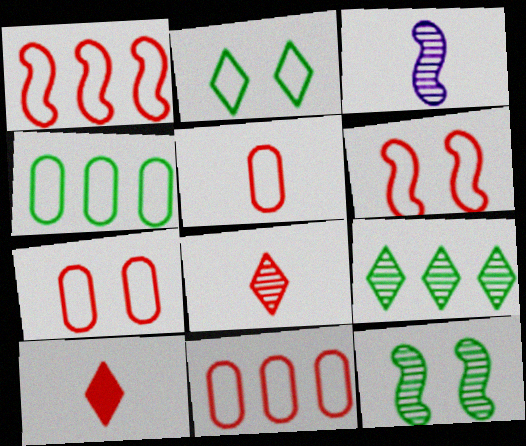[[5, 7, 11]]